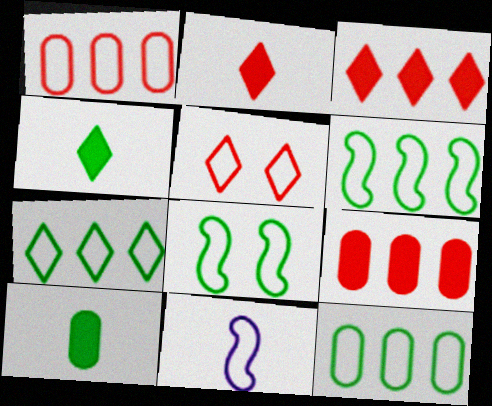[[5, 11, 12], 
[6, 7, 12]]